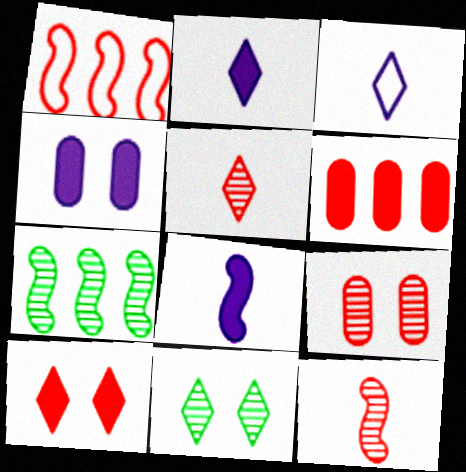[]